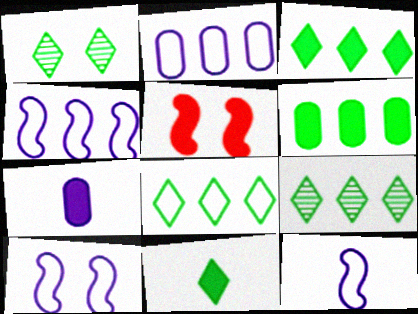[[1, 8, 11], 
[3, 5, 7], 
[3, 8, 9], 
[4, 10, 12]]